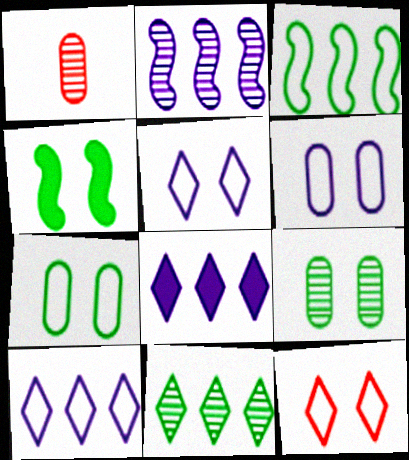[[1, 4, 10]]